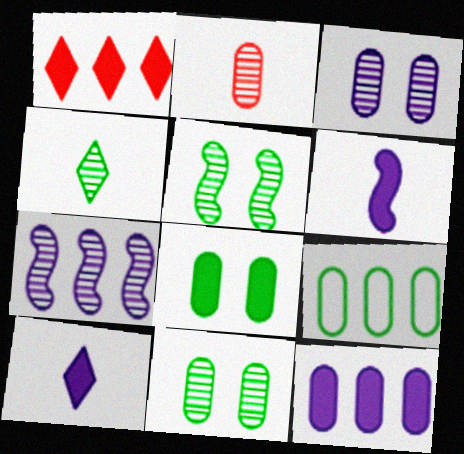[[1, 6, 8], 
[1, 7, 9]]